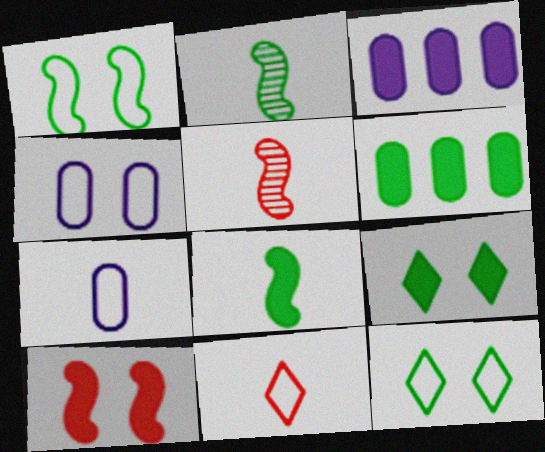[[2, 6, 12], 
[3, 5, 12], 
[6, 8, 9]]